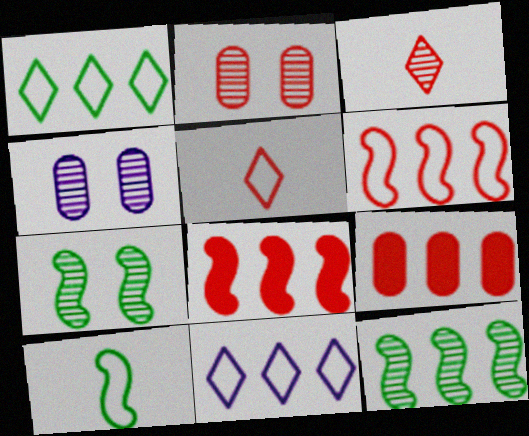[[2, 5, 8], 
[3, 4, 12], 
[9, 11, 12]]